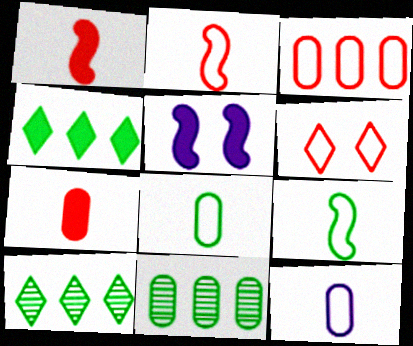[[2, 3, 6], 
[4, 5, 7]]